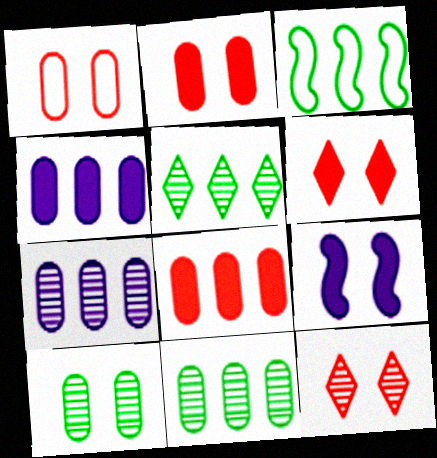[]